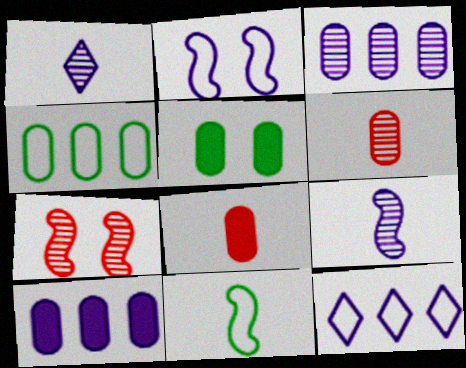[[1, 2, 10], 
[1, 8, 11], 
[5, 8, 10]]